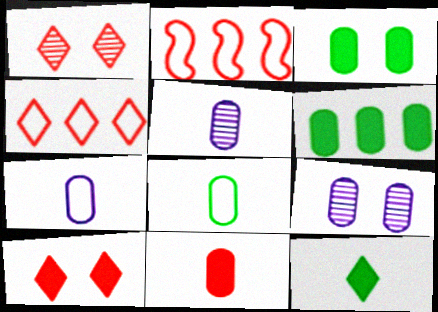[[1, 2, 11], 
[2, 9, 12], 
[5, 8, 11]]